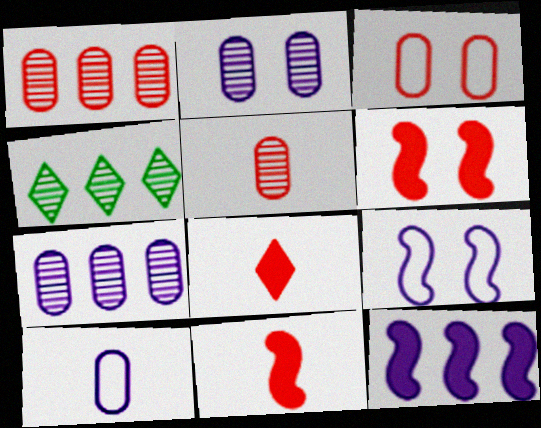[[4, 6, 10]]